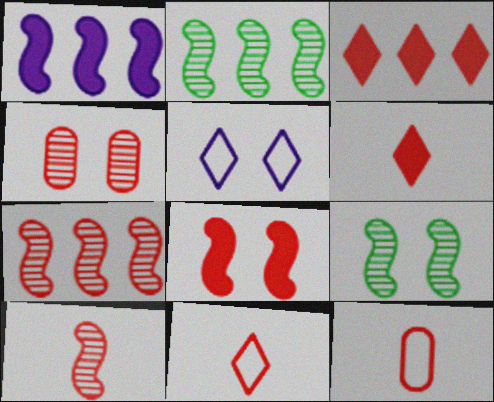[[6, 10, 12]]